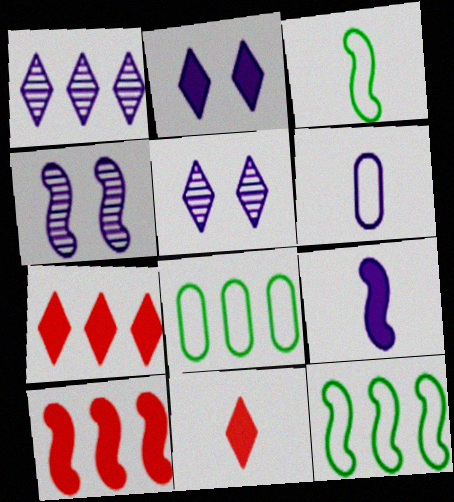[[1, 8, 10], 
[3, 4, 10], 
[4, 8, 11]]